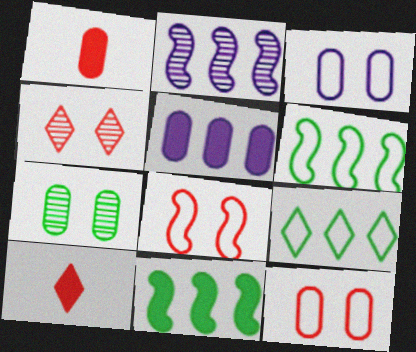[]